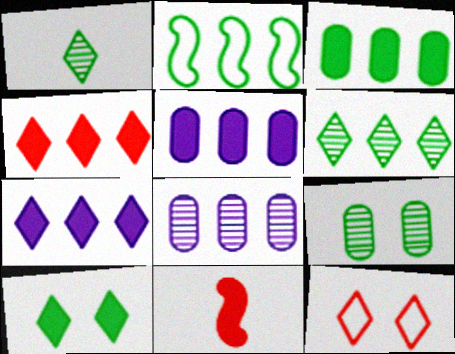[[1, 7, 12], 
[2, 3, 6], 
[2, 4, 8], 
[5, 10, 11]]